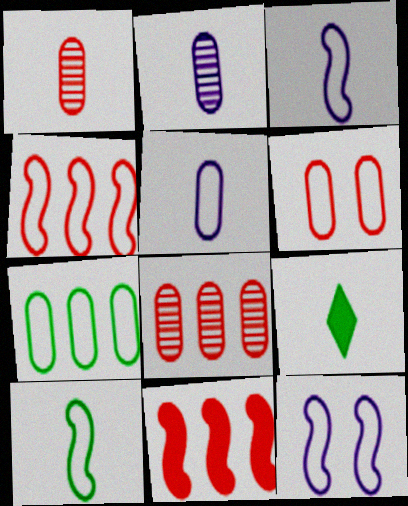[[1, 3, 9], 
[4, 10, 12], 
[5, 6, 7], 
[8, 9, 12]]